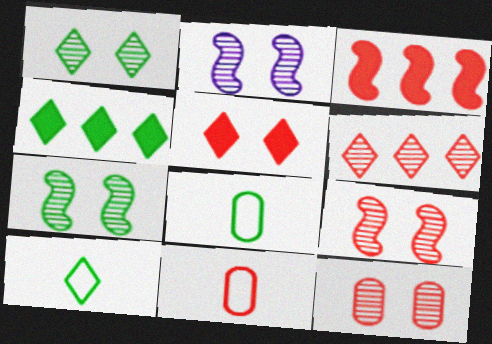[[1, 2, 12], 
[1, 4, 10], 
[2, 4, 11], 
[2, 7, 9], 
[4, 7, 8]]